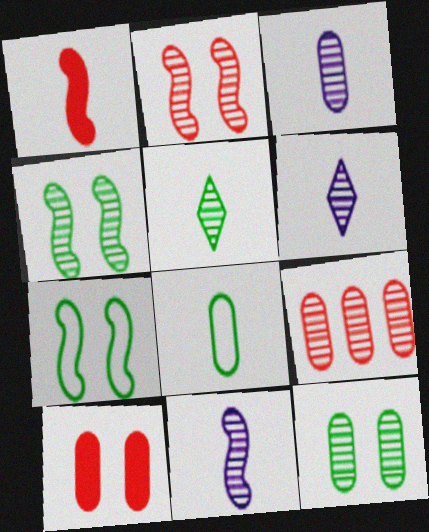[[1, 6, 8], 
[3, 6, 11], 
[3, 9, 12], 
[4, 6, 9]]